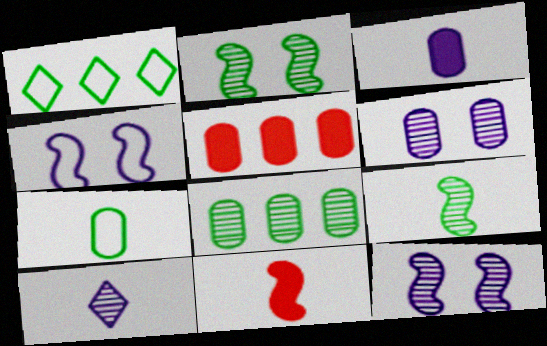[[1, 6, 11], 
[5, 6, 7], 
[7, 10, 11]]